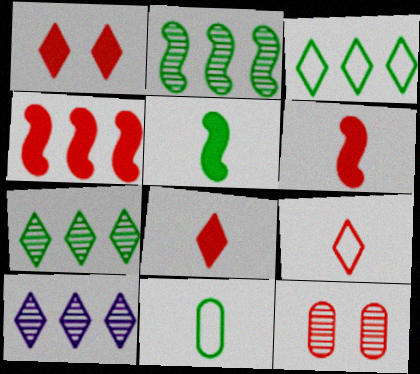[[4, 9, 12]]